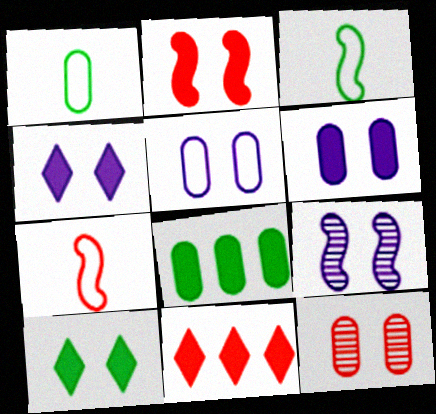[[1, 9, 11], 
[2, 6, 10], 
[4, 5, 9], 
[7, 11, 12]]